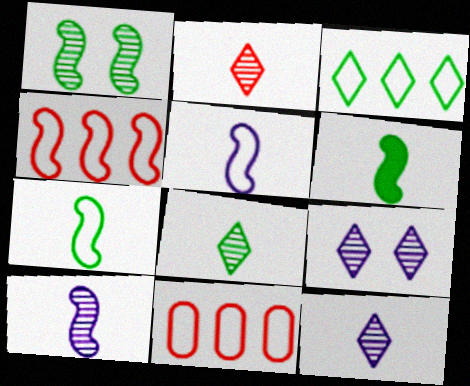[[2, 8, 12], 
[6, 9, 11]]